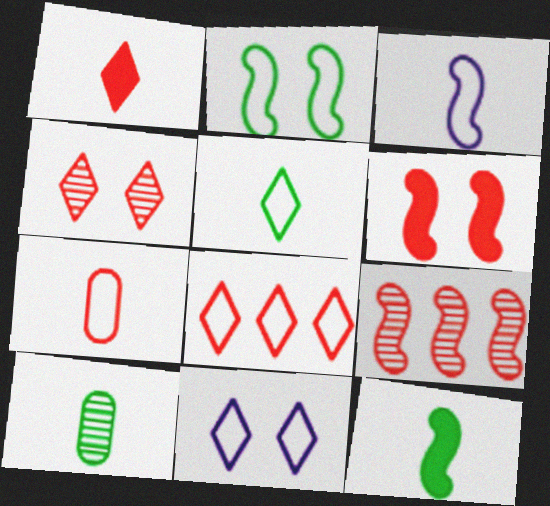[[1, 3, 10], 
[1, 4, 8], 
[3, 5, 7], 
[5, 8, 11], 
[5, 10, 12]]